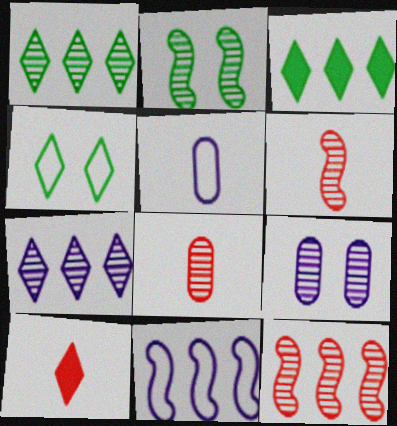[[1, 6, 9], 
[2, 7, 8], 
[4, 7, 10]]